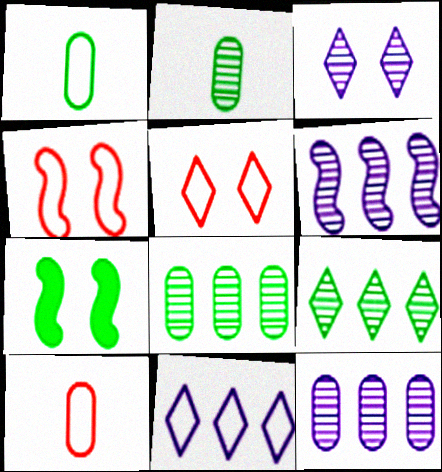[[1, 4, 11], 
[1, 7, 9]]